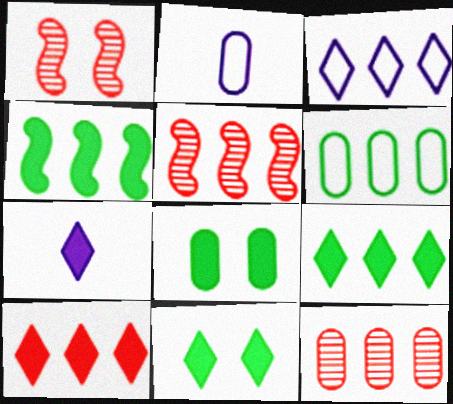[[1, 2, 9], 
[1, 6, 7], 
[2, 5, 11], 
[2, 8, 12], 
[3, 4, 12], 
[7, 10, 11]]